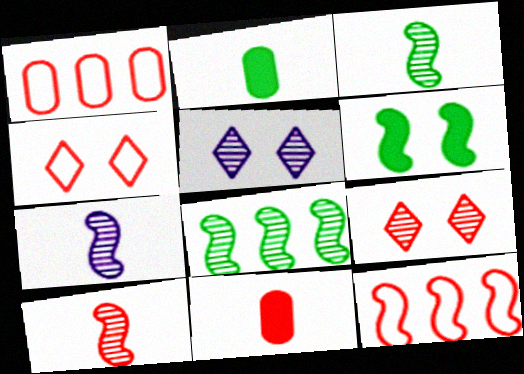[[2, 5, 12], 
[3, 7, 10], 
[6, 7, 12], 
[9, 11, 12]]